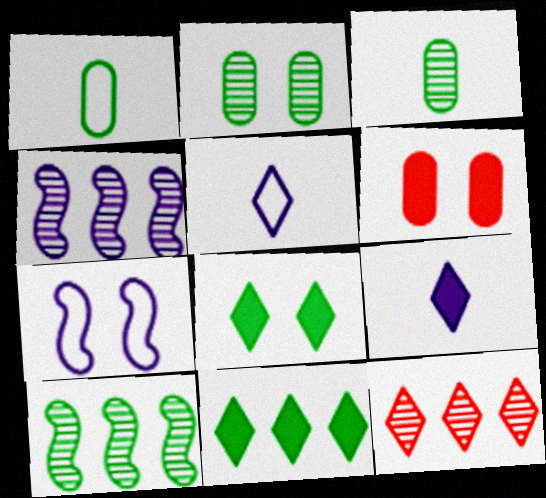[[1, 8, 10], 
[5, 6, 10], 
[5, 8, 12]]